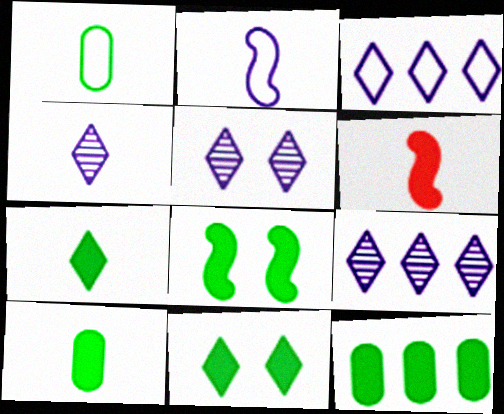[[1, 4, 6], 
[4, 5, 9], 
[7, 8, 12]]